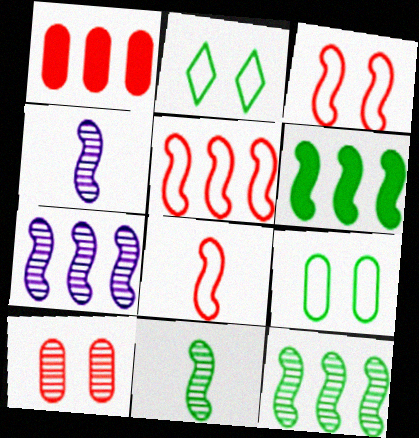[[1, 2, 4], 
[3, 4, 6], 
[3, 5, 8], 
[5, 6, 7]]